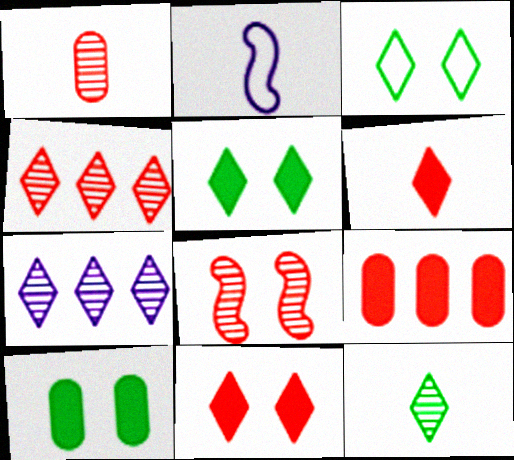[[1, 4, 8], 
[2, 4, 10], 
[3, 6, 7]]